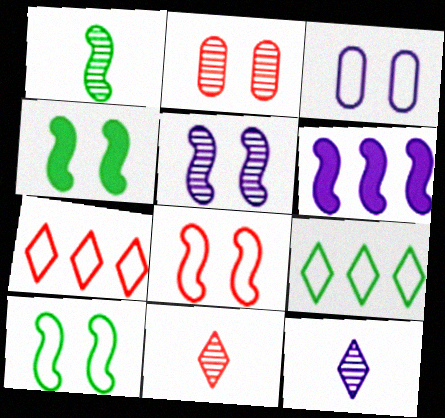[[1, 6, 8], 
[3, 6, 12], 
[4, 5, 8]]